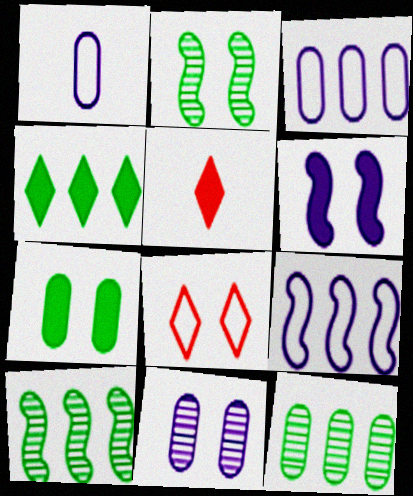[[2, 3, 5]]